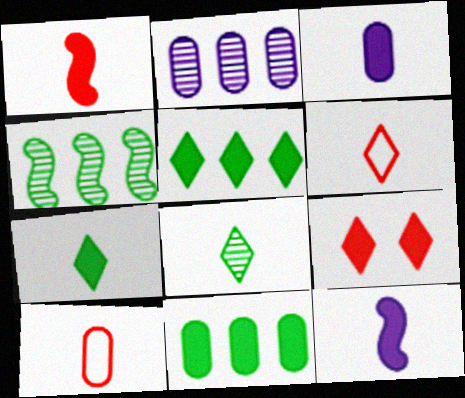[[1, 3, 7], 
[8, 10, 12], 
[9, 11, 12]]